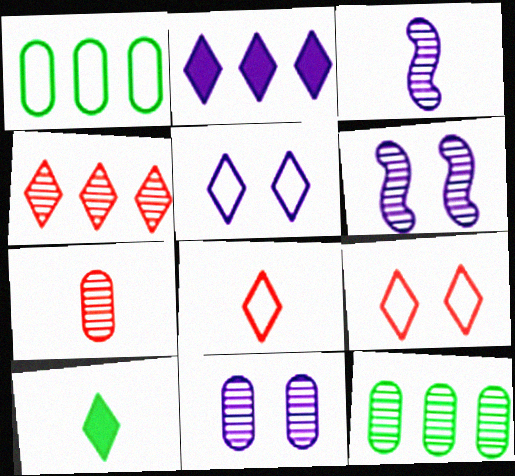[[4, 5, 10], 
[7, 11, 12]]